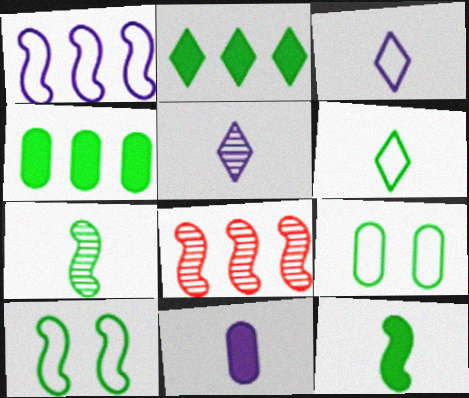[[2, 7, 9]]